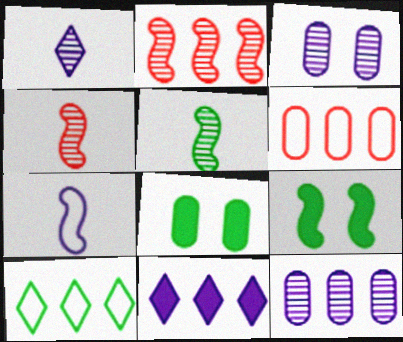[[1, 6, 9], 
[2, 7, 9], 
[3, 7, 11], 
[5, 8, 10]]